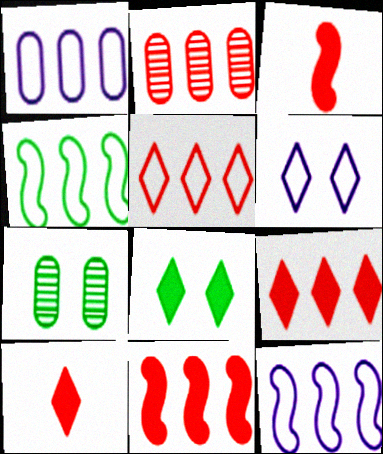[[1, 4, 5], 
[2, 5, 11], 
[7, 10, 12]]